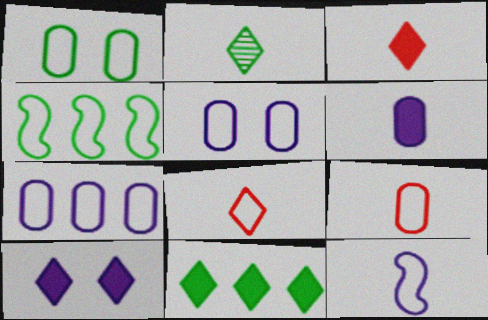[[1, 7, 9], 
[3, 10, 11], 
[4, 5, 8]]